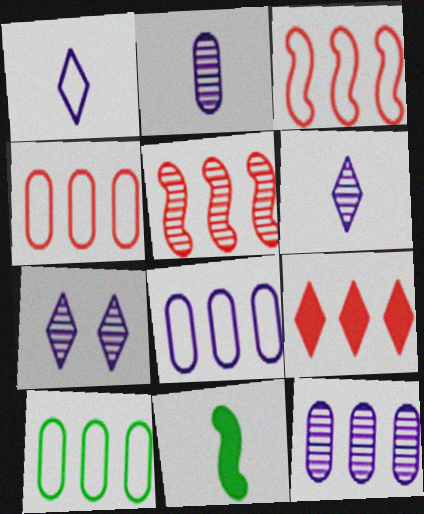[[4, 5, 9], 
[4, 7, 11], 
[4, 8, 10]]